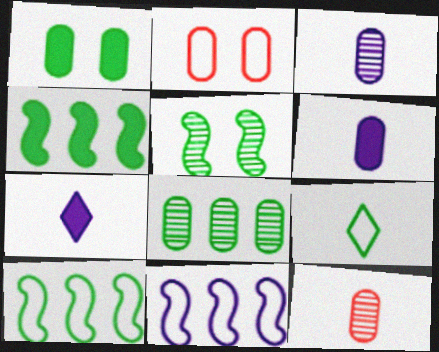[[2, 6, 8], 
[2, 9, 11]]